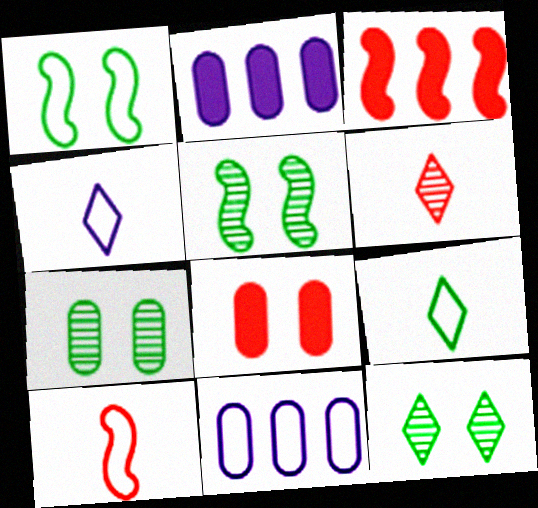[[1, 2, 6], 
[2, 10, 12], 
[3, 4, 7], 
[5, 7, 12]]